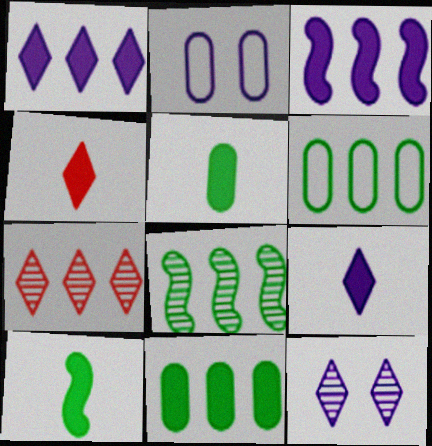[[2, 4, 8], 
[2, 7, 10], 
[3, 6, 7]]